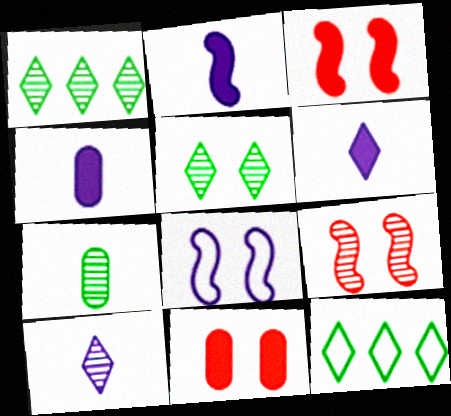[[2, 4, 6], 
[4, 9, 12], 
[5, 8, 11]]